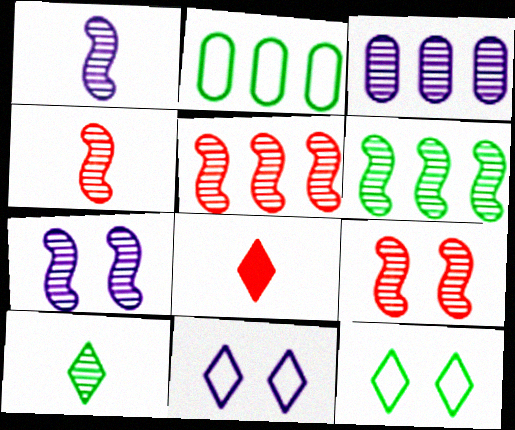[[1, 6, 9], 
[2, 7, 8], 
[3, 9, 10], 
[4, 5, 9], 
[4, 6, 7]]